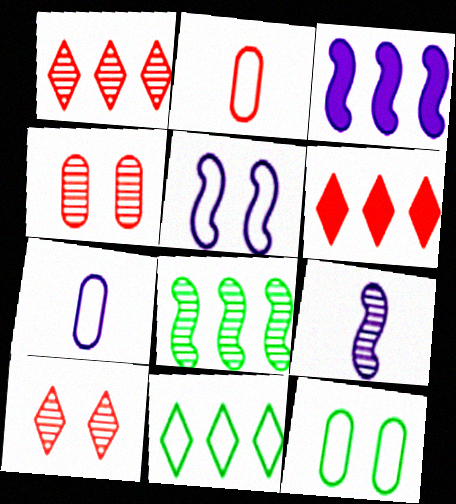[[2, 5, 11], 
[3, 5, 9], 
[6, 9, 12]]